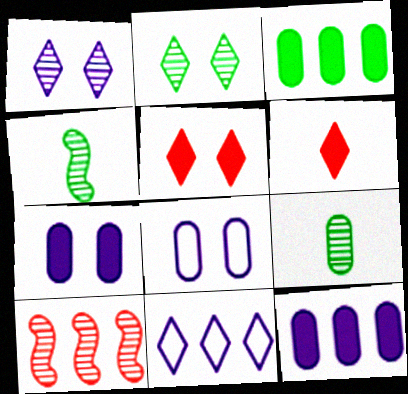[[1, 9, 10], 
[2, 6, 11], 
[3, 10, 11]]